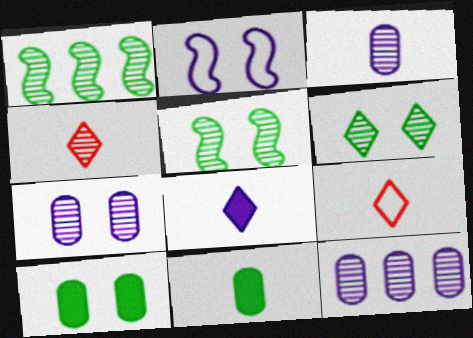[[1, 4, 7], 
[2, 8, 12], 
[3, 7, 12], 
[4, 5, 12]]